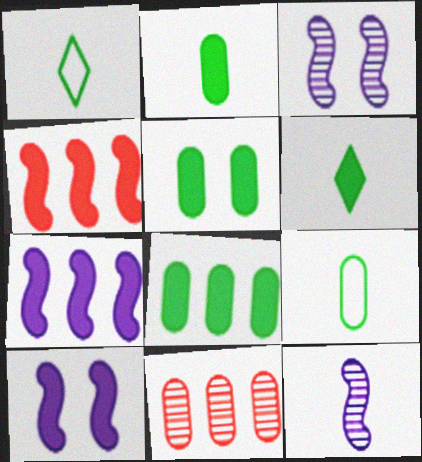[[1, 10, 11], 
[2, 5, 8]]